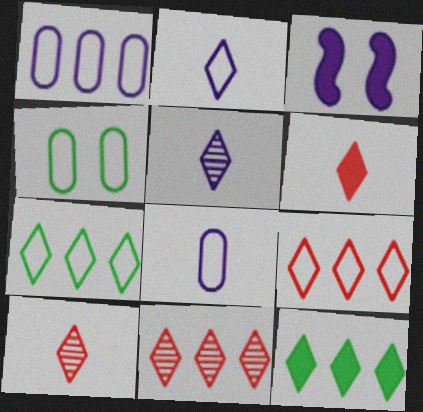[[1, 3, 5]]